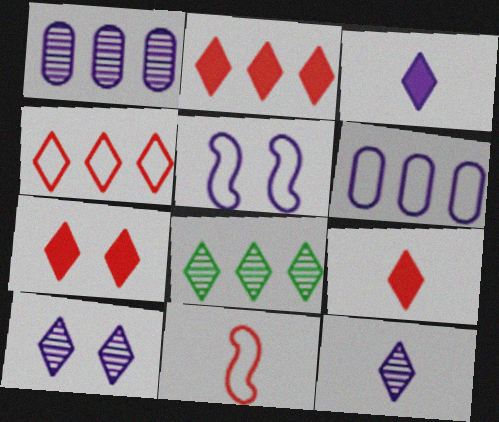[[1, 3, 5], 
[2, 7, 9]]